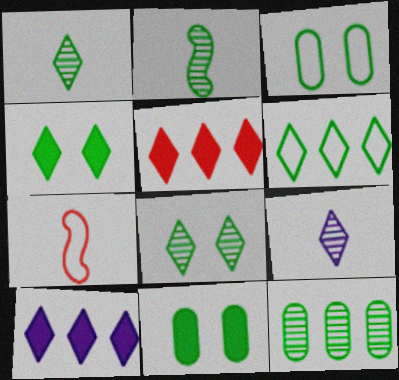[[1, 4, 6], 
[2, 6, 11], 
[2, 8, 12]]